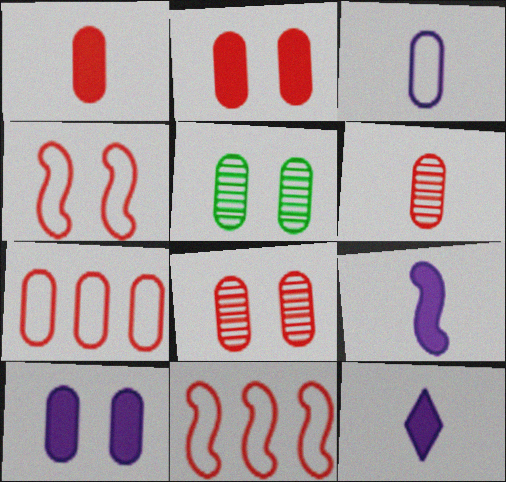[[1, 7, 8], 
[2, 6, 7], 
[5, 11, 12]]